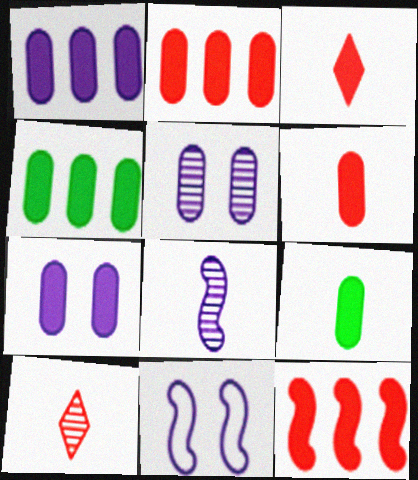[[1, 2, 4], 
[2, 7, 9], 
[4, 6, 7], 
[4, 10, 11]]